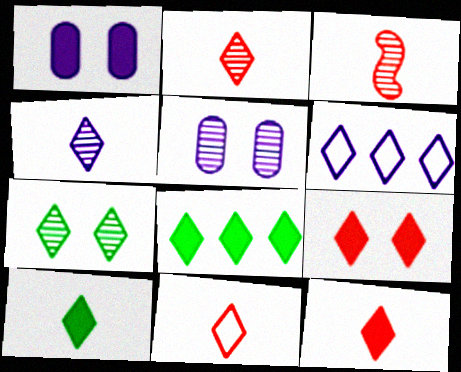[[2, 11, 12], 
[4, 10, 11], 
[6, 7, 12]]